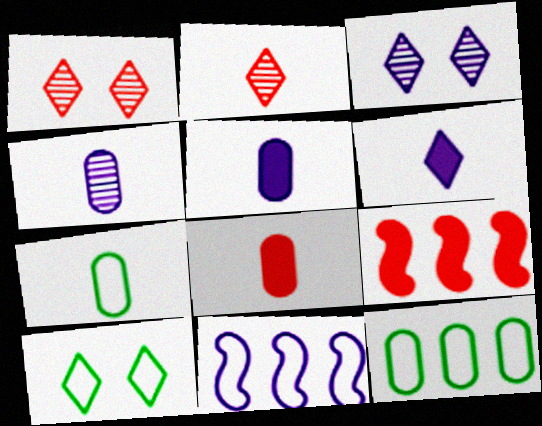[[3, 5, 11], 
[3, 7, 9], 
[4, 7, 8], 
[4, 9, 10]]